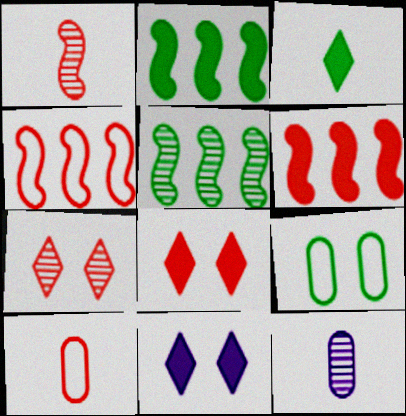[[3, 5, 9], 
[5, 7, 12], 
[5, 10, 11], 
[6, 7, 10]]